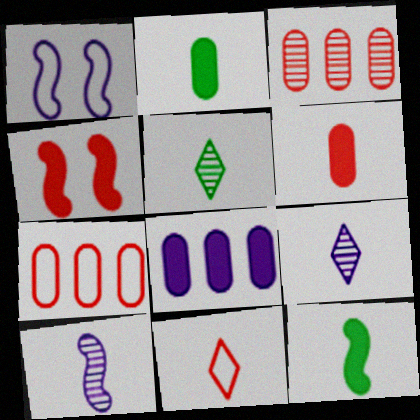[[1, 8, 9], 
[2, 10, 11], 
[3, 4, 11]]